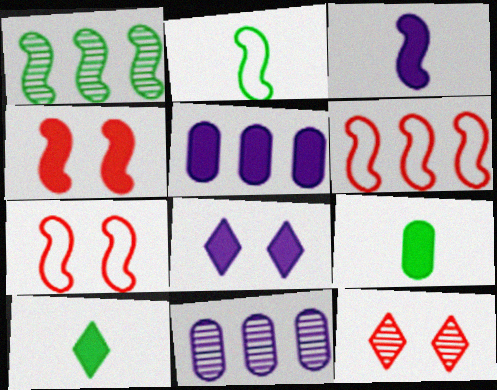[[1, 3, 7], 
[2, 5, 12], 
[3, 5, 8], 
[4, 5, 10], 
[7, 10, 11]]